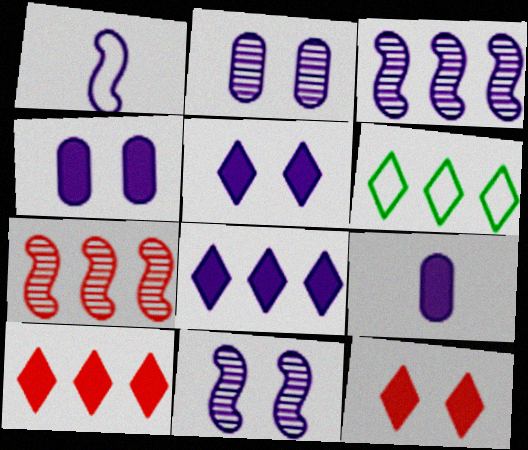[[1, 2, 8]]